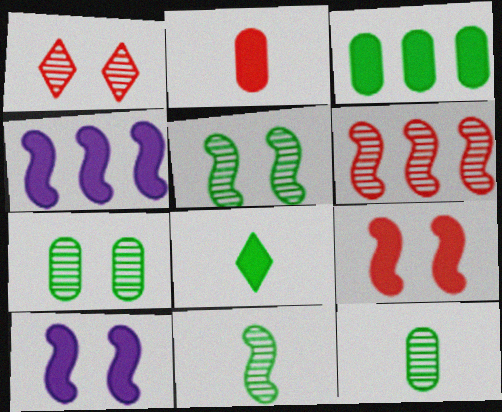[]